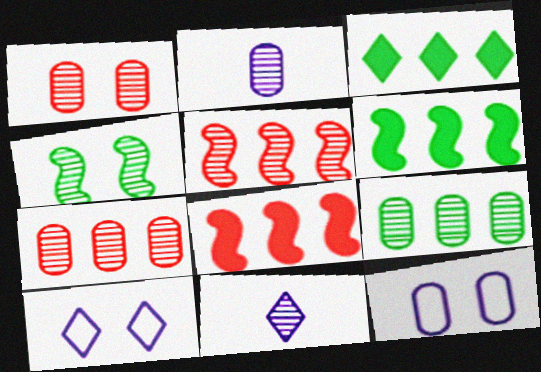[[1, 2, 9], 
[4, 7, 11]]